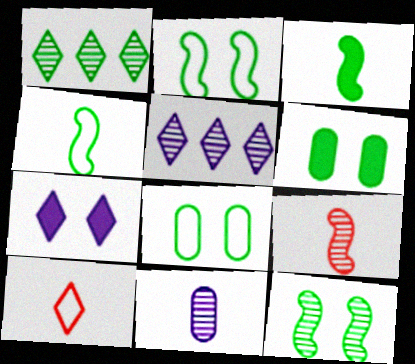[[1, 3, 8], 
[1, 4, 6], 
[1, 7, 10], 
[3, 10, 11]]